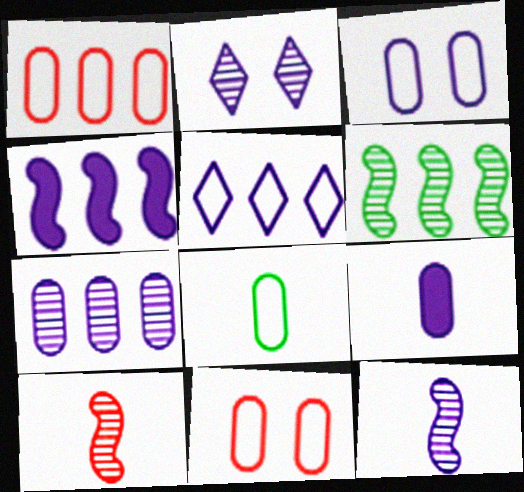[[1, 3, 8], 
[2, 7, 12], 
[3, 7, 9], 
[4, 5, 7]]